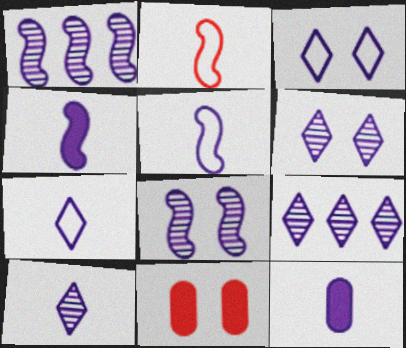[[1, 3, 12], 
[5, 10, 12], 
[6, 9, 10]]